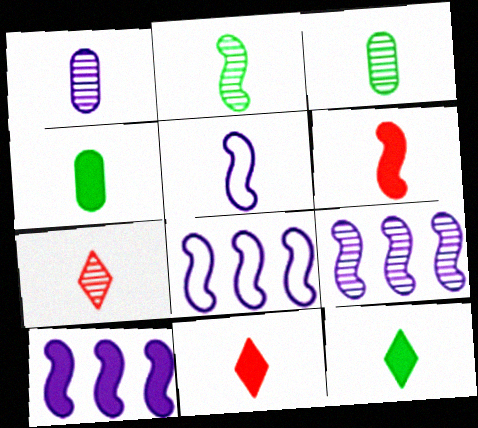[[1, 2, 7], 
[2, 5, 6], 
[3, 5, 11], 
[4, 5, 7], 
[8, 9, 10]]